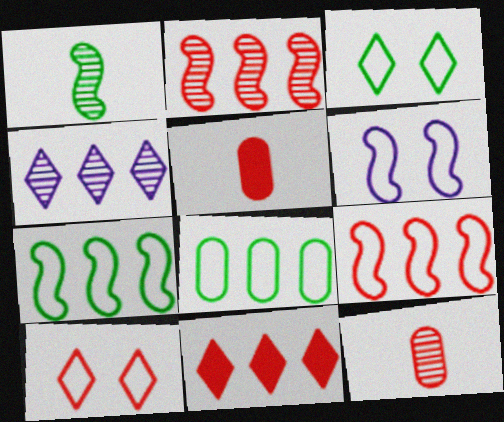[[2, 5, 10]]